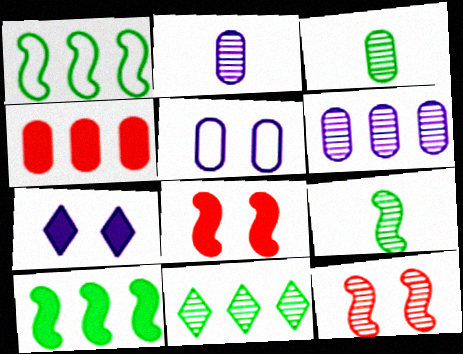[[2, 11, 12], 
[3, 4, 5]]